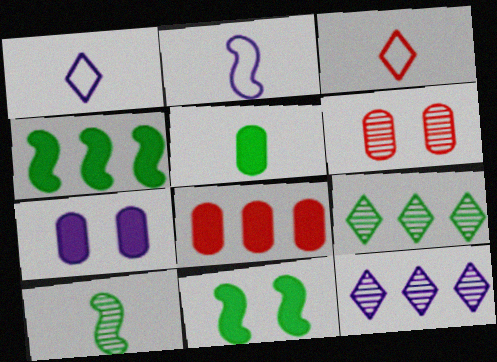[[1, 4, 6], 
[2, 7, 12], 
[5, 7, 8], 
[6, 10, 12]]